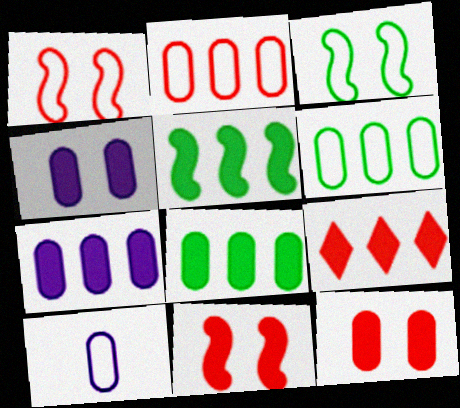[[5, 7, 9]]